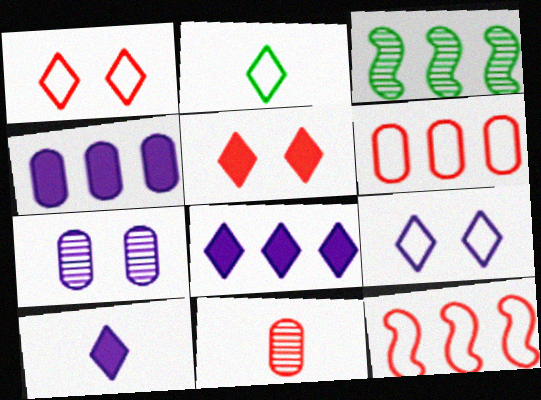[[3, 6, 8], 
[5, 11, 12]]